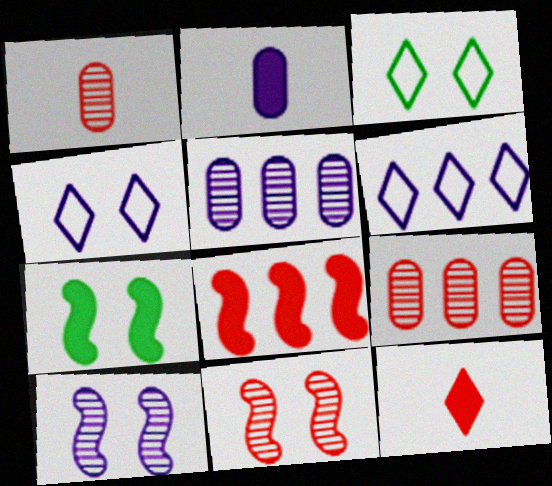[[1, 6, 7], 
[2, 6, 10]]